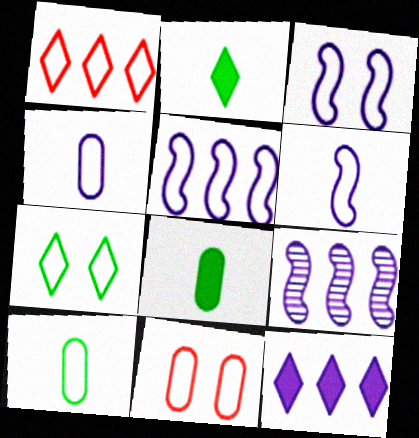[[1, 3, 10], 
[2, 9, 11], 
[3, 5, 6], 
[3, 7, 11]]